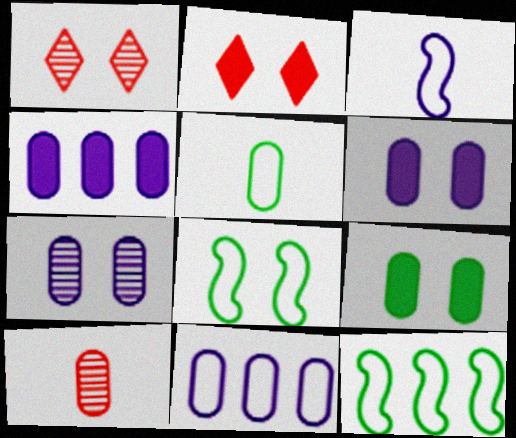[[1, 6, 8], 
[2, 7, 8], 
[9, 10, 11]]